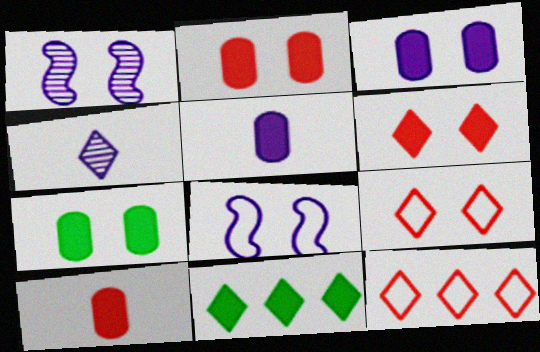[[1, 7, 9], 
[2, 3, 7], 
[4, 9, 11]]